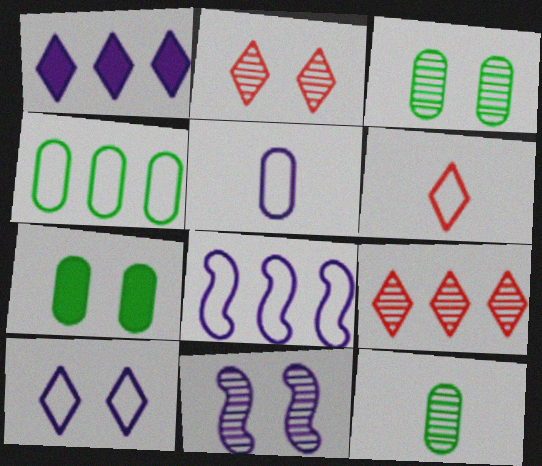[[1, 5, 11], 
[2, 3, 11], 
[4, 7, 12], 
[5, 8, 10], 
[9, 11, 12]]